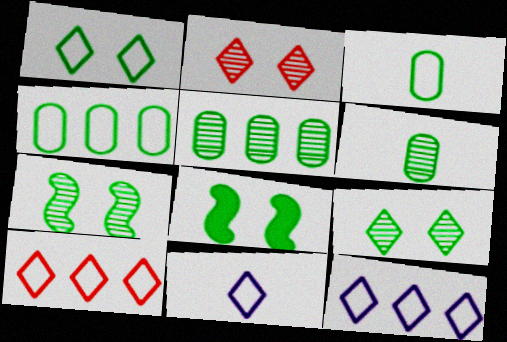[[1, 10, 11]]